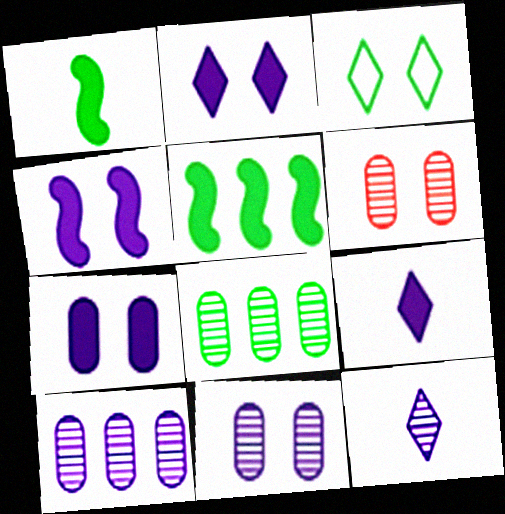[[1, 3, 8], 
[2, 4, 7], 
[3, 4, 6]]